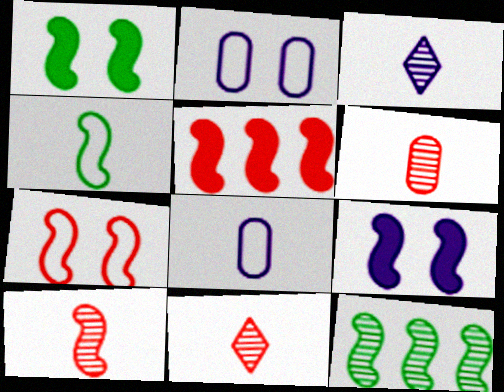[[1, 4, 12], 
[5, 7, 10], 
[6, 10, 11]]